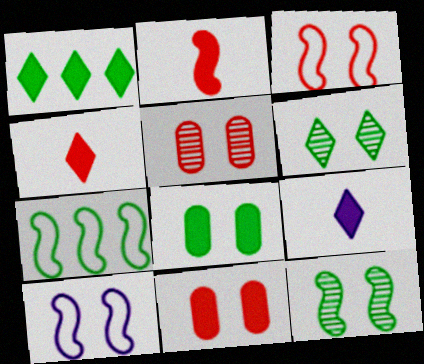[[5, 7, 9], 
[6, 10, 11]]